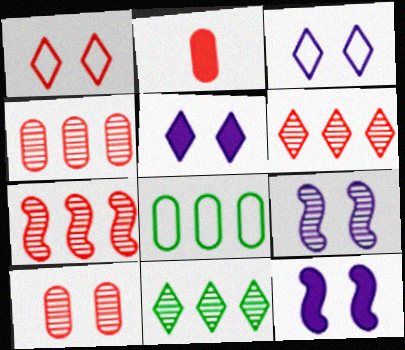[[1, 2, 7], 
[4, 6, 7]]